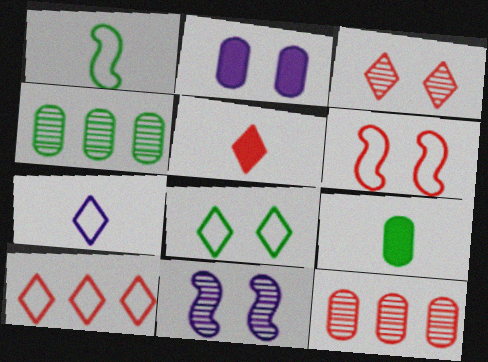[[3, 5, 10], 
[5, 6, 12], 
[7, 8, 10], 
[9, 10, 11]]